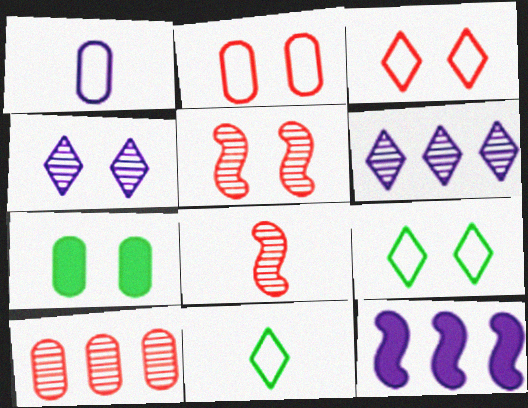[[1, 4, 12], 
[1, 7, 10]]